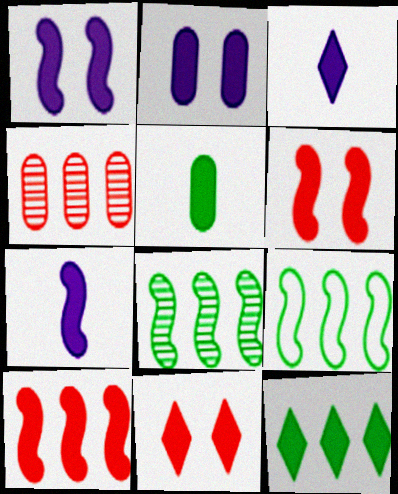[[3, 11, 12]]